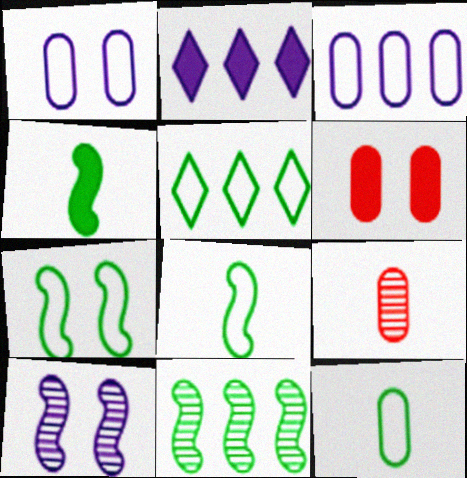[[2, 4, 6], 
[2, 7, 9], 
[4, 7, 11], 
[5, 7, 12]]